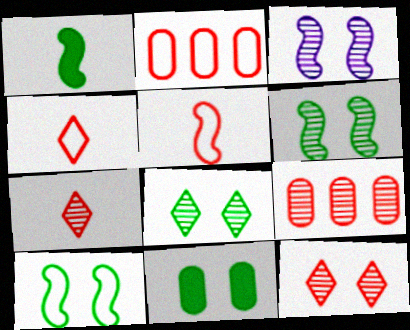[[8, 10, 11]]